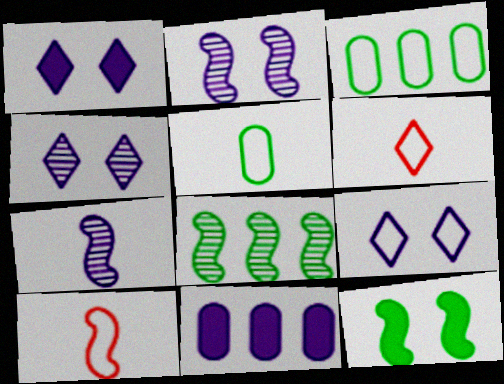[[1, 4, 9], 
[3, 9, 10], 
[7, 9, 11]]